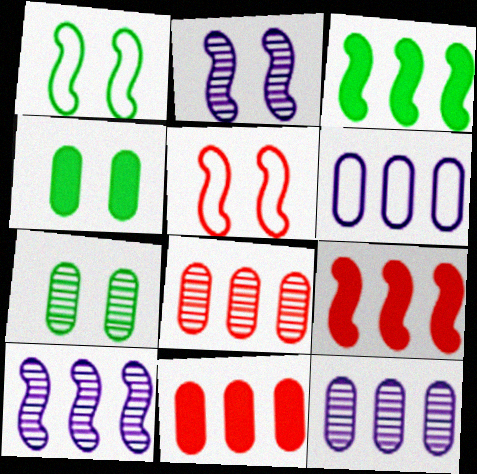[]